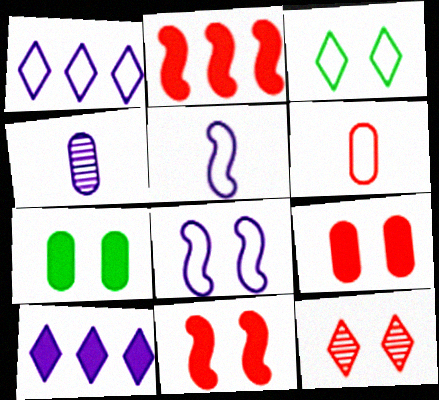[[2, 3, 4], 
[2, 6, 12], 
[4, 8, 10], 
[7, 8, 12]]